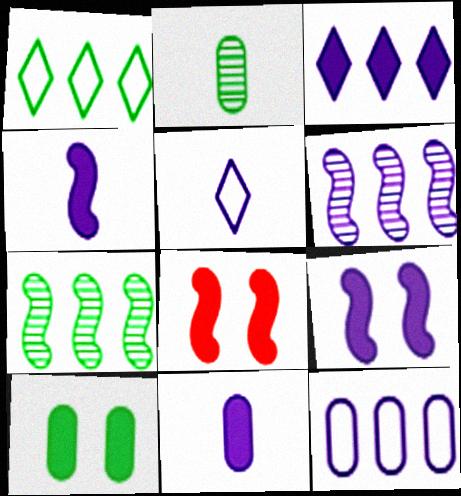[[3, 6, 12], 
[3, 9, 11]]